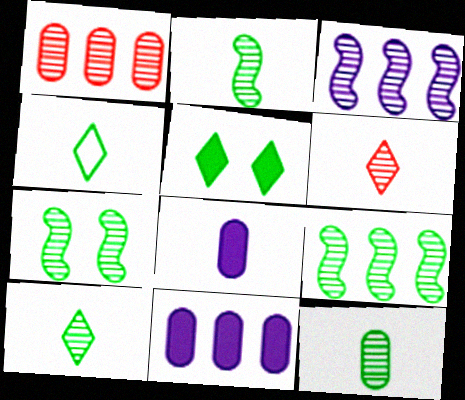[[2, 7, 9], 
[2, 10, 12]]